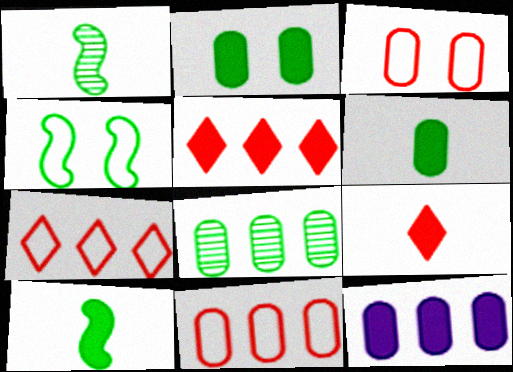[[8, 11, 12]]